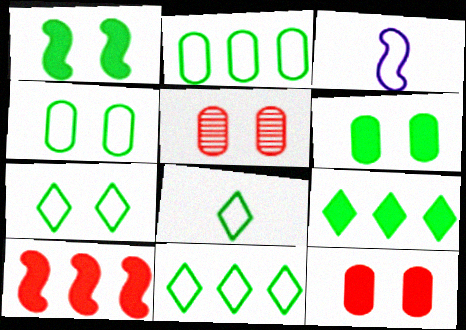[[3, 5, 9], 
[7, 8, 11]]